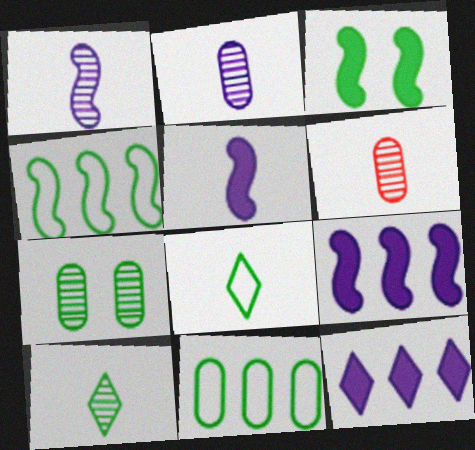[[1, 6, 10], 
[3, 10, 11], 
[5, 6, 8]]